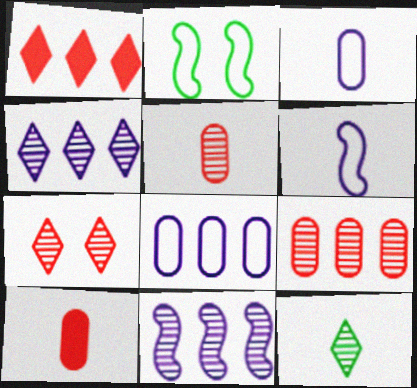[[2, 4, 10], 
[4, 7, 12], 
[6, 10, 12]]